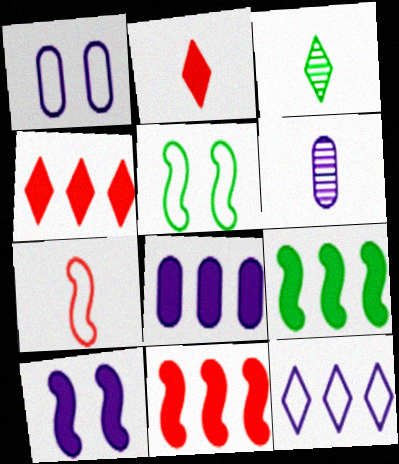[[1, 3, 11], 
[1, 6, 8], 
[4, 5, 6], 
[4, 8, 9], 
[6, 10, 12]]